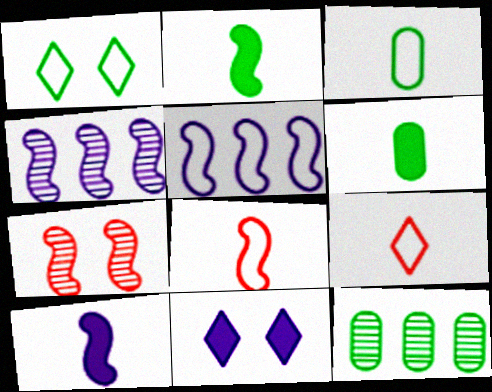[[1, 2, 12], 
[2, 5, 7], 
[8, 11, 12]]